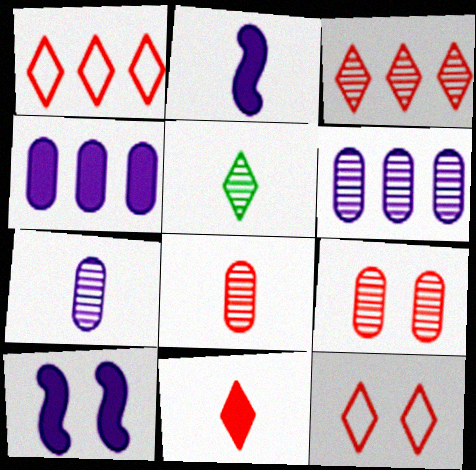[[3, 11, 12]]